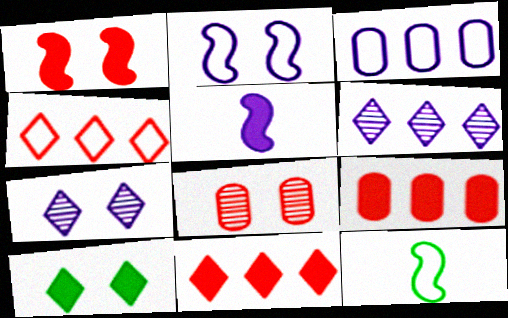[[2, 8, 10], 
[3, 5, 7], 
[5, 9, 10], 
[7, 9, 12]]